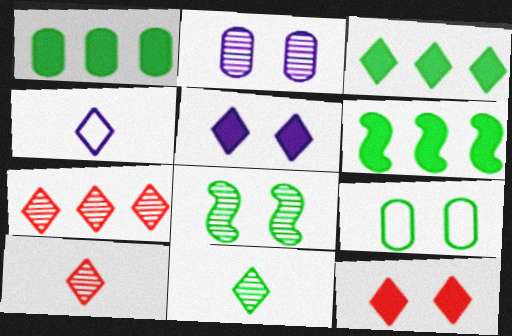[[1, 3, 6], 
[6, 9, 11]]